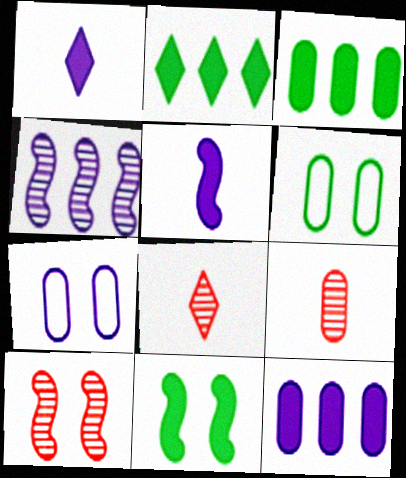[[1, 4, 7], 
[3, 7, 9], 
[6, 9, 12]]